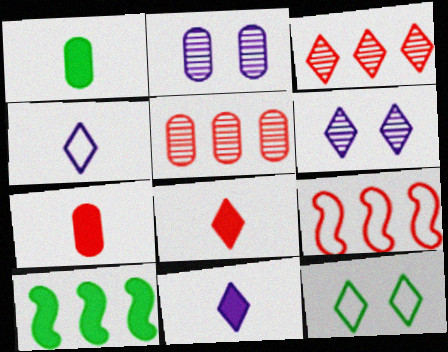[[1, 6, 9], 
[3, 11, 12]]